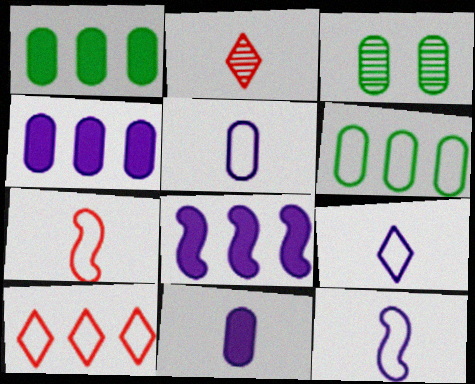[[5, 9, 12]]